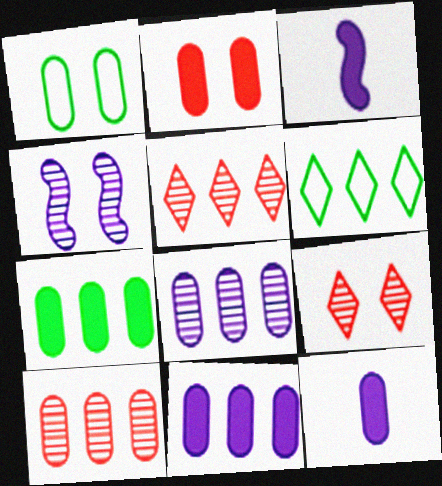[[1, 3, 5], 
[1, 10, 12], 
[2, 7, 12]]